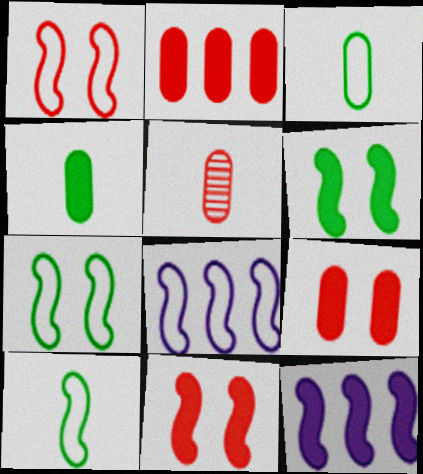[[1, 8, 10]]